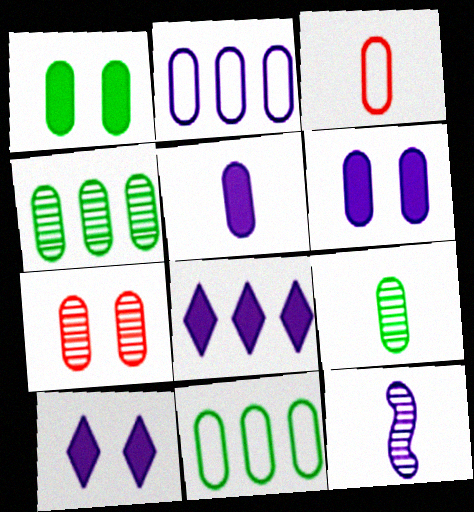[[1, 9, 11], 
[2, 10, 12], 
[3, 4, 6], 
[3, 5, 9], 
[5, 7, 11]]